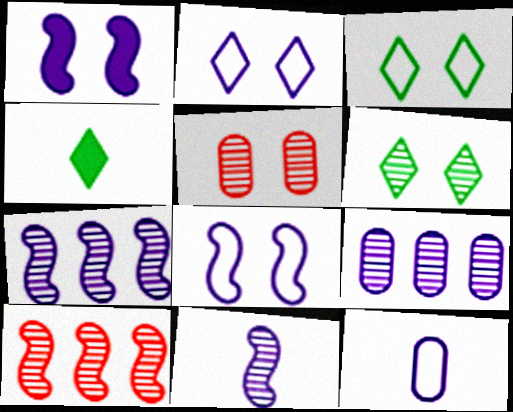[[1, 3, 5]]